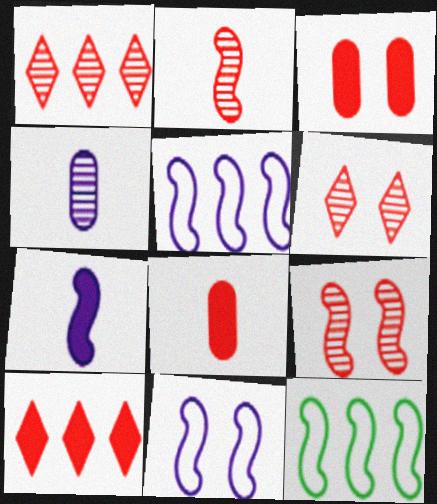[[7, 9, 12]]